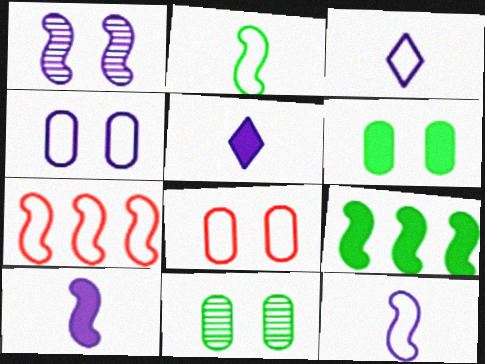[[5, 7, 11]]